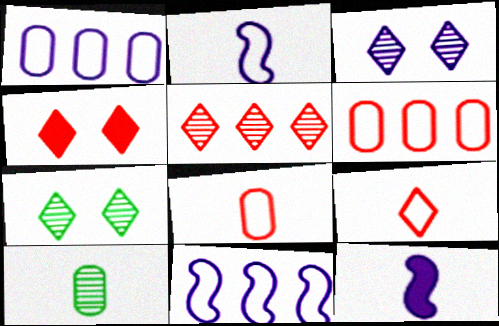[[1, 3, 12], 
[4, 5, 9], 
[4, 10, 11], 
[6, 7, 12], 
[9, 10, 12]]